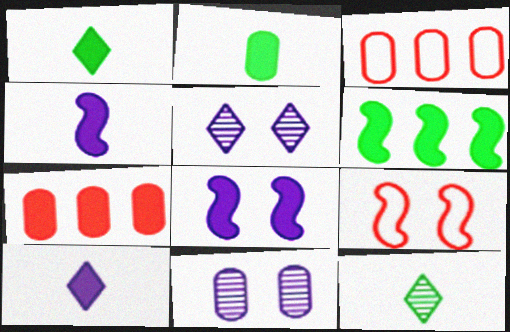[[1, 7, 8], 
[2, 3, 11], 
[3, 8, 12]]